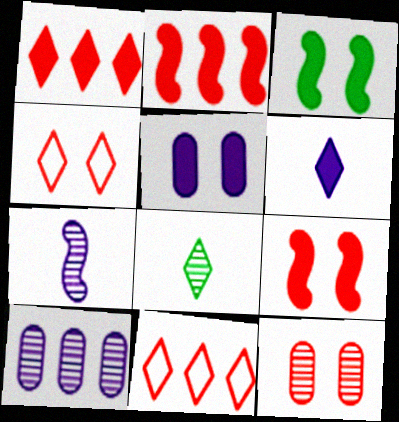[[4, 9, 12]]